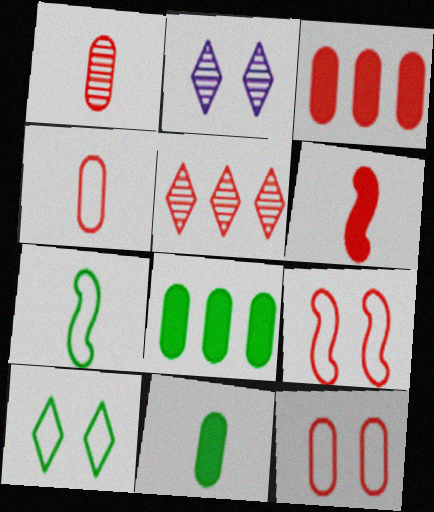[[1, 3, 12], 
[2, 3, 7], 
[5, 6, 12]]